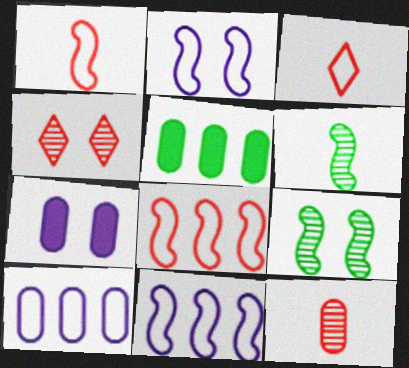[]